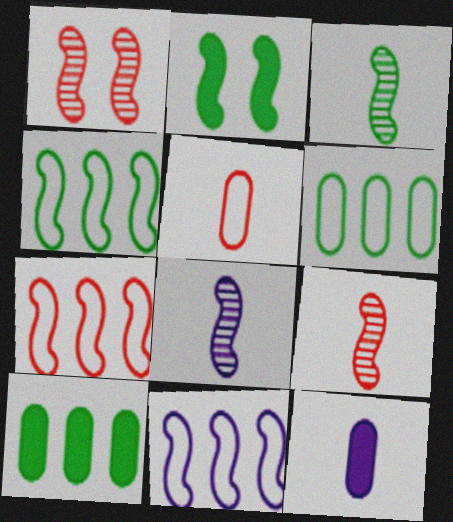[[2, 3, 4], 
[2, 7, 8], 
[2, 9, 11], 
[3, 8, 9], 
[4, 7, 11]]